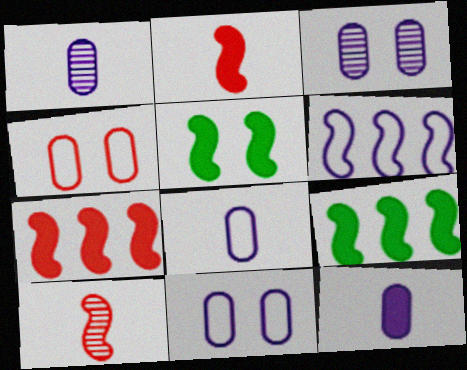[[1, 8, 12], 
[5, 6, 10]]